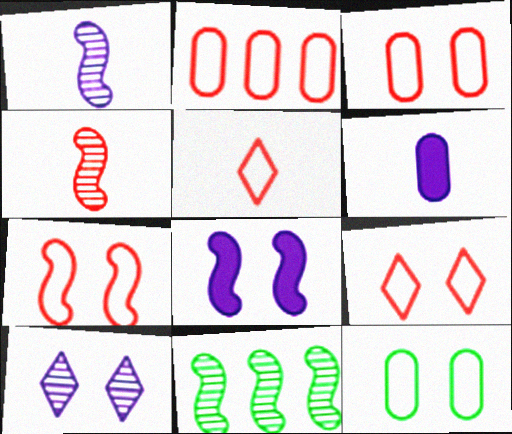[[2, 5, 7], 
[3, 7, 9], 
[6, 9, 11]]